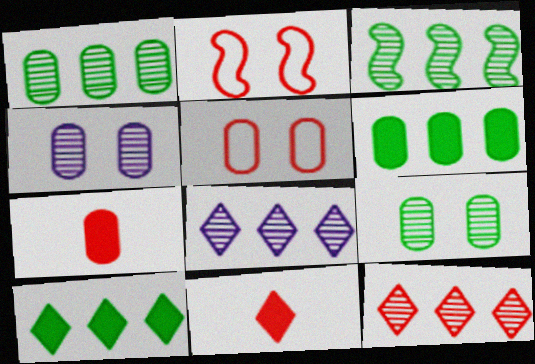[[2, 7, 12]]